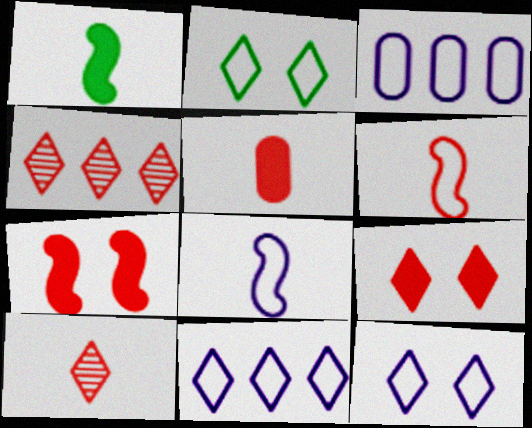[[2, 3, 6], 
[3, 8, 12], 
[5, 6, 10]]